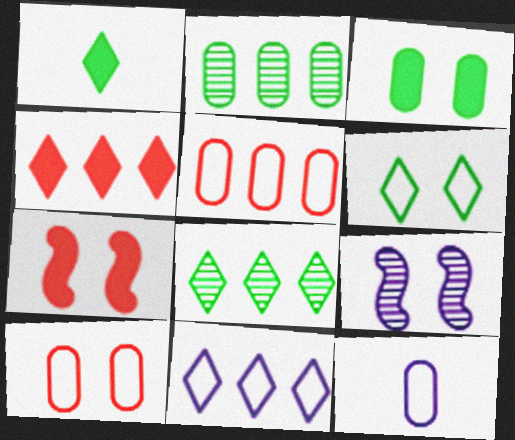[[1, 5, 9], 
[1, 6, 8], 
[4, 8, 11], 
[7, 8, 12]]